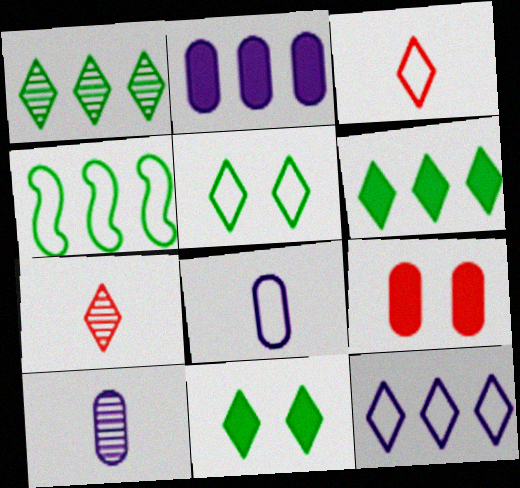[[3, 5, 12], 
[7, 11, 12]]